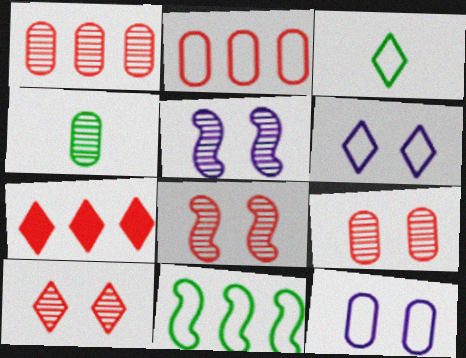[[8, 9, 10]]